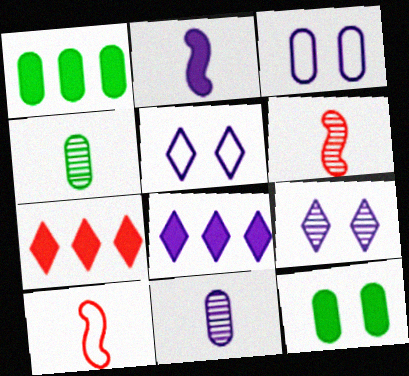[[1, 5, 6], 
[1, 9, 10], 
[2, 7, 12]]